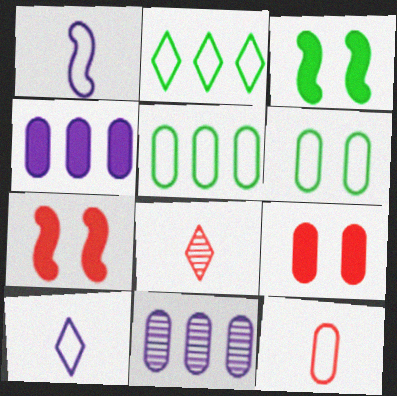[]